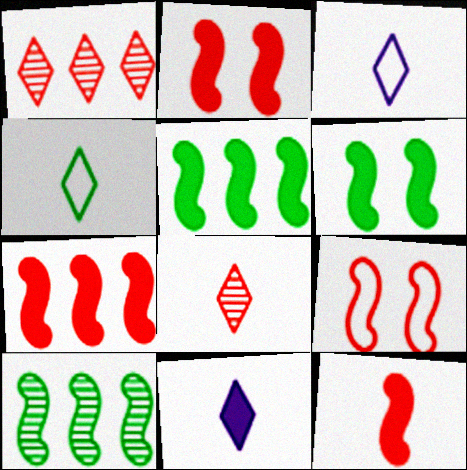[[2, 7, 12], 
[4, 8, 11]]